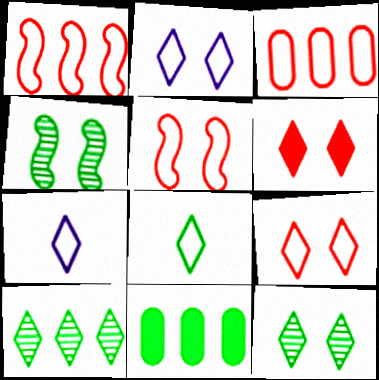[[2, 6, 12], 
[4, 8, 11], 
[6, 7, 10]]